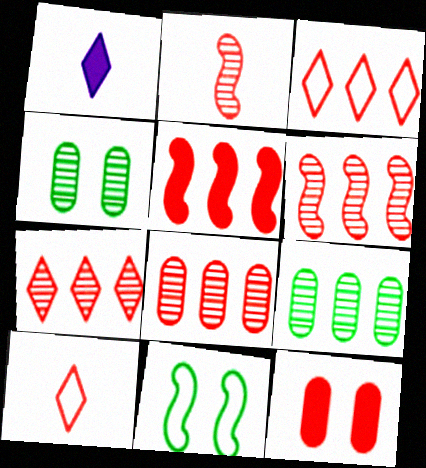[[1, 8, 11], 
[2, 3, 12], 
[3, 5, 8], 
[6, 7, 8], 
[6, 10, 12]]